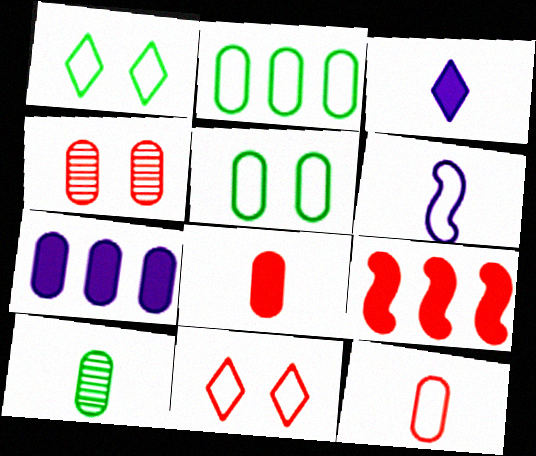[[2, 6, 11]]